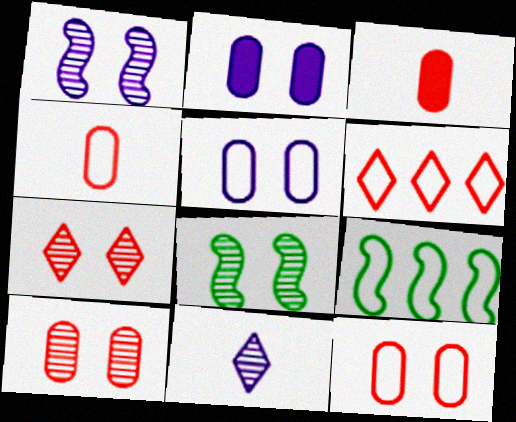[]